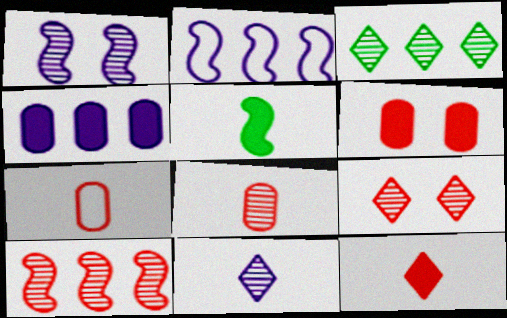[[1, 3, 8], 
[3, 9, 11], 
[5, 7, 11], 
[8, 9, 10]]